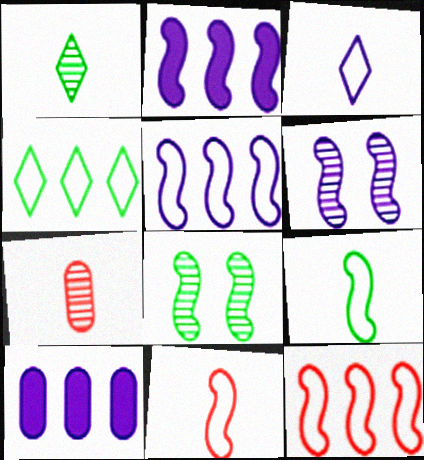[[2, 8, 11], 
[3, 6, 10]]